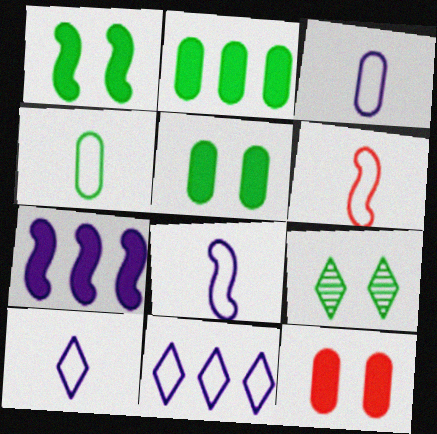[[3, 8, 10], 
[4, 6, 10]]